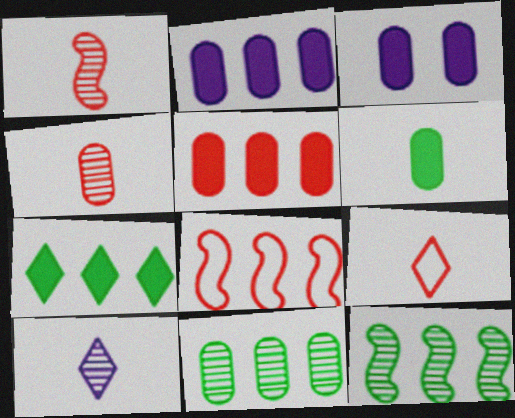[[3, 5, 6], 
[3, 9, 12]]